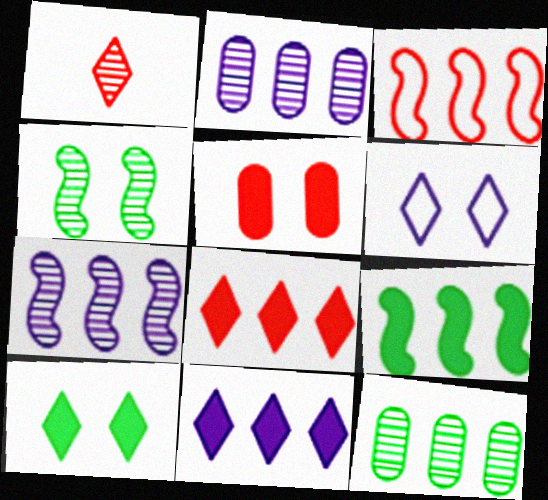[[1, 2, 4], 
[1, 3, 5], 
[3, 7, 9], 
[3, 11, 12], 
[4, 5, 6]]